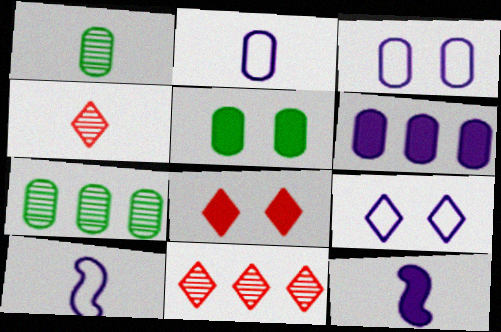[[5, 10, 11], 
[7, 8, 10]]